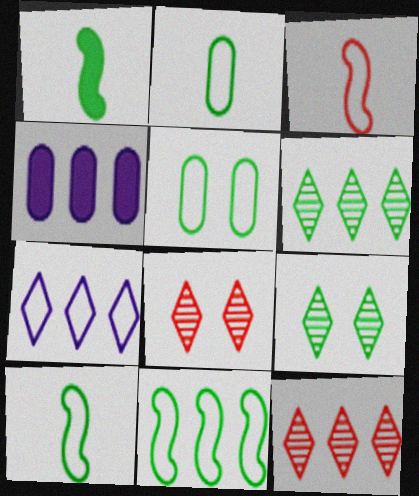[[1, 5, 6], 
[3, 4, 9], 
[3, 5, 7], 
[4, 8, 10], 
[4, 11, 12]]